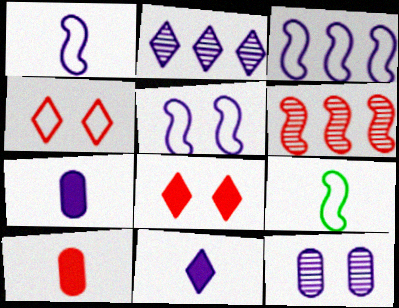[[1, 3, 5], 
[2, 5, 7], 
[3, 11, 12], 
[4, 6, 10]]